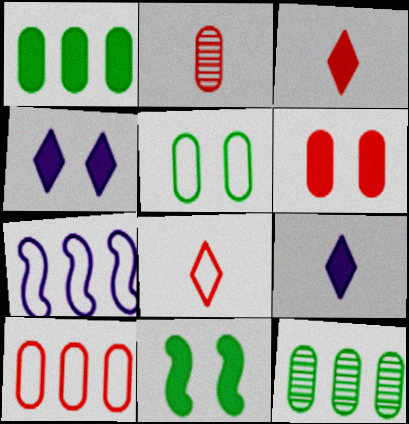[[2, 6, 10], 
[4, 6, 11], 
[5, 7, 8]]